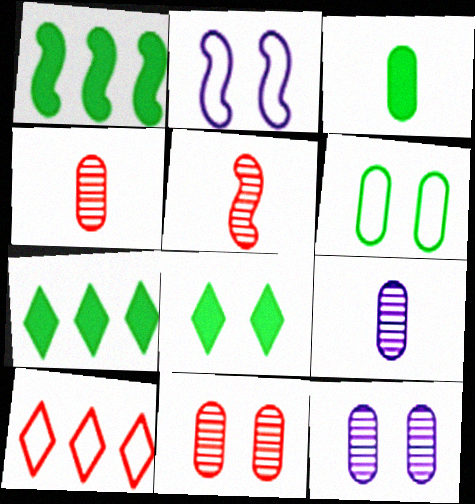[[1, 2, 5], 
[1, 3, 8], 
[2, 4, 7], 
[2, 8, 11]]